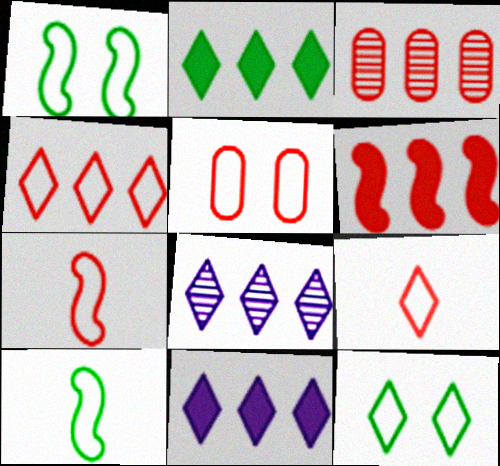[[2, 4, 8], 
[3, 4, 6], 
[4, 5, 7]]